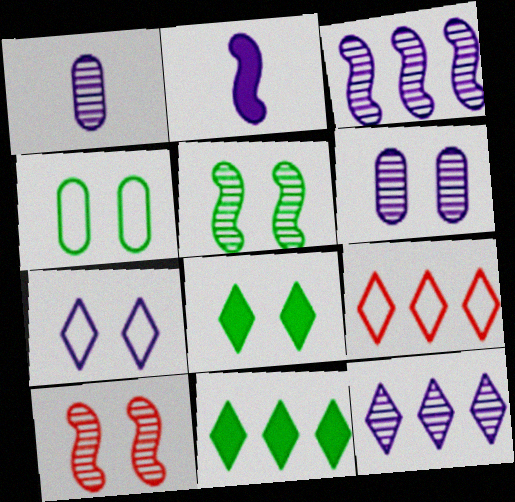[[4, 5, 8], 
[9, 11, 12]]